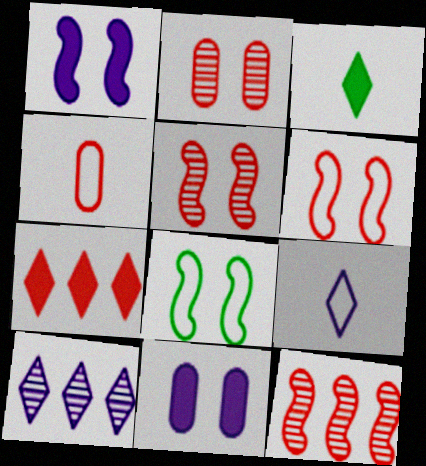[[1, 5, 8], 
[4, 5, 7]]